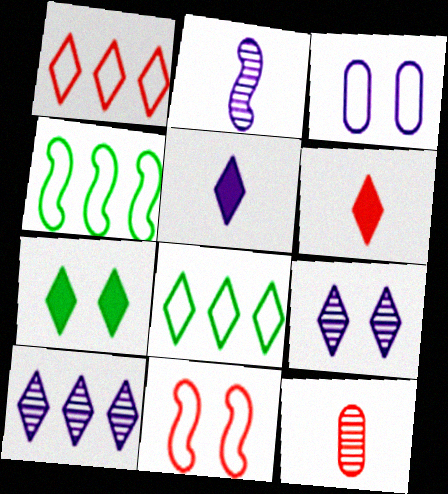[[6, 8, 9]]